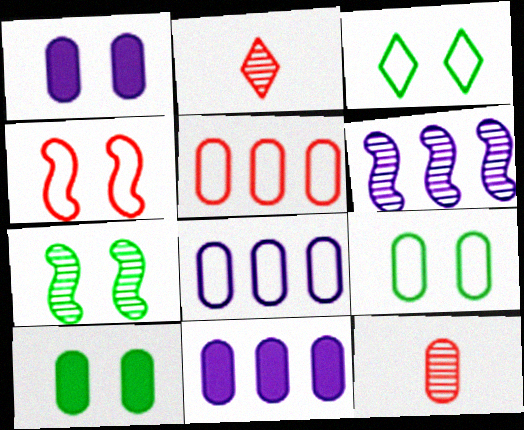[[3, 7, 10], 
[8, 10, 12], 
[9, 11, 12]]